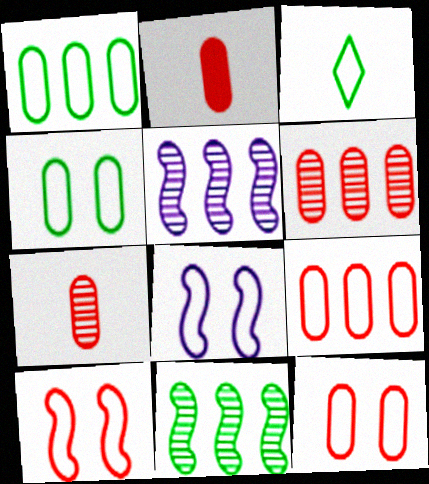[[2, 6, 12], 
[3, 8, 9]]